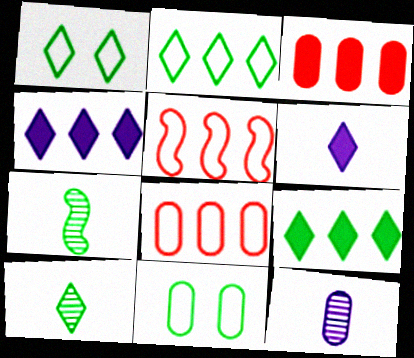[[1, 9, 10], 
[3, 11, 12], 
[7, 9, 11]]